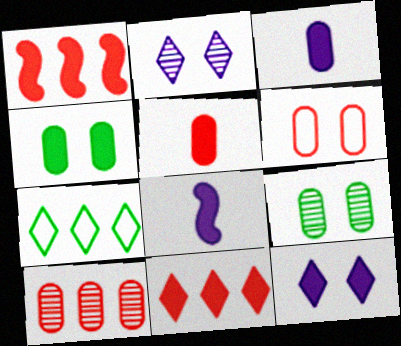[[4, 8, 11], 
[5, 6, 10]]